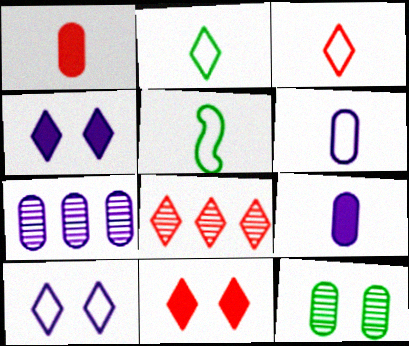[[2, 4, 8], 
[3, 5, 6], 
[3, 8, 11], 
[5, 7, 11]]